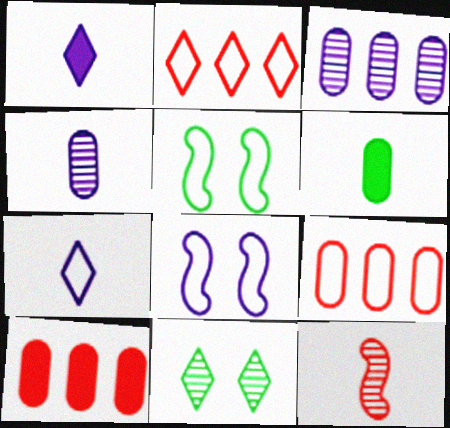[[1, 2, 11], 
[1, 3, 8], 
[3, 11, 12], 
[5, 7, 9], 
[6, 7, 12]]